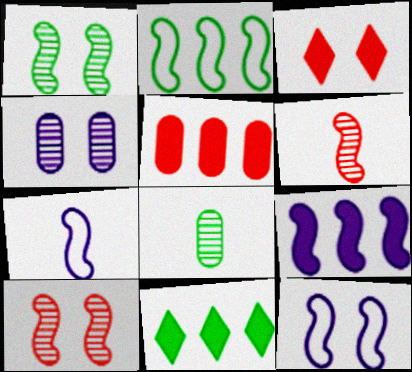[[5, 9, 11]]